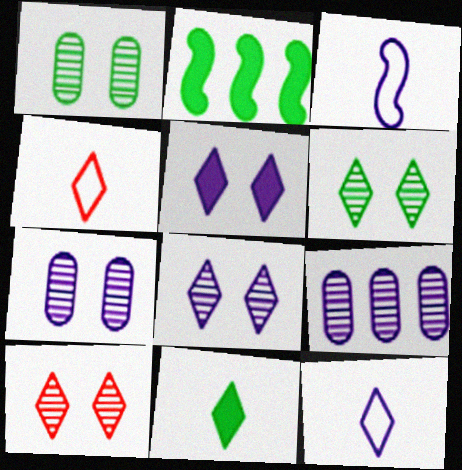[[2, 4, 7], 
[3, 5, 9], 
[6, 8, 10]]